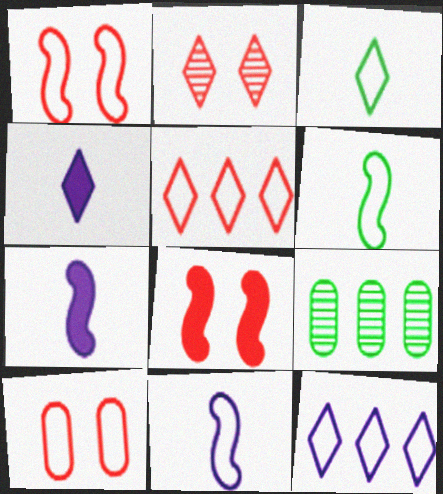[[1, 4, 9], 
[2, 8, 10], 
[6, 10, 12]]